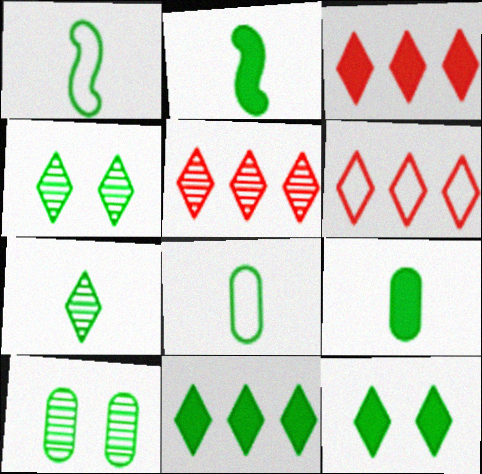[[1, 7, 9], 
[1, 10, 11], 
[2, 7, 8], 
[3, 5, 6]]